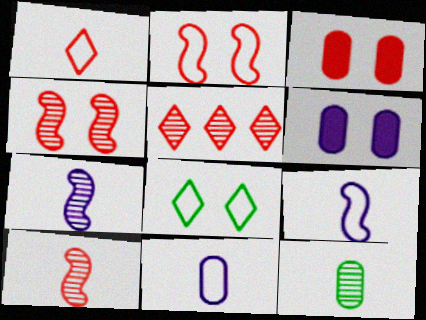[[4, 6, 8]]